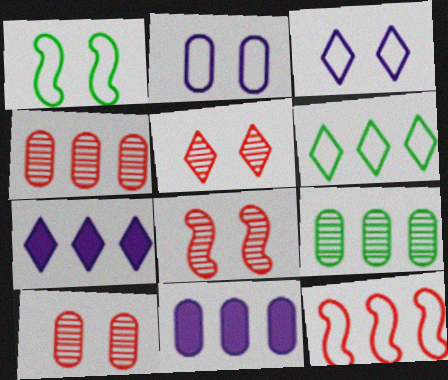[[5, 8, 10], 
[7, 9, 12]]